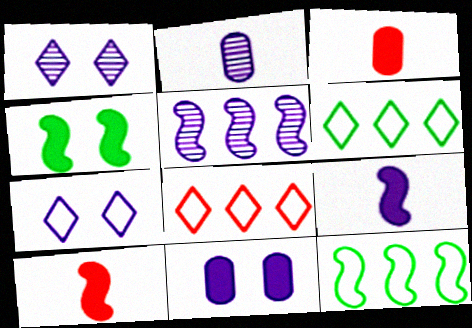[[1, 2, 5], 
[1, 3, 12], 
[2, 4, 8]]